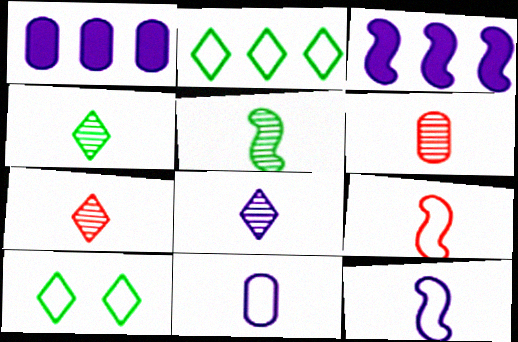[[3, 6, 10], 
[4, 7, 8], 
[5, 6, 8]]